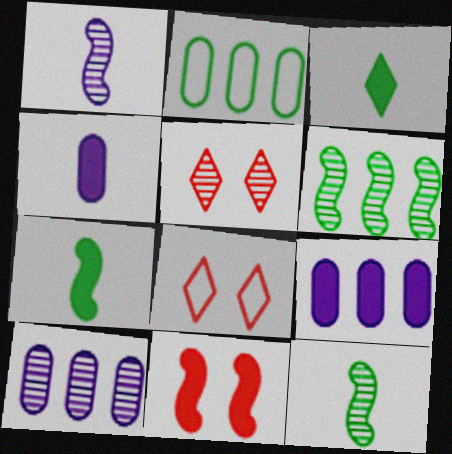[[3, 9, 11], 
[4, 6, 8], 
[5, 10, 12], 
[7, 8, 10], 
[8, 9, 12]]